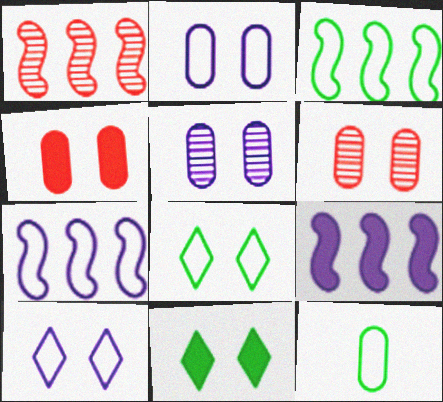[[1, 3, 9], 
[3, 8, 12]]